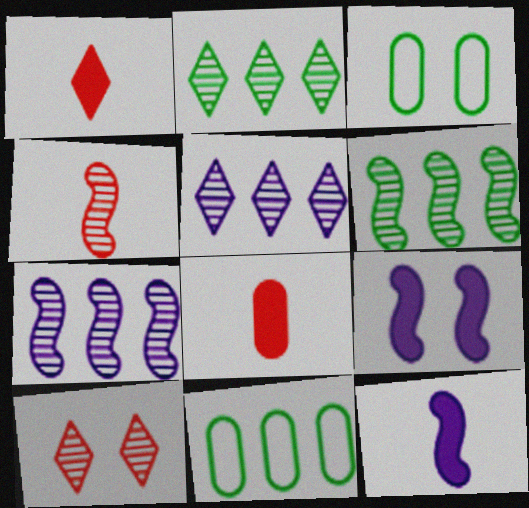[[1, 3, 7], 
[3, 9, 10], 
[10, 11, 12]]